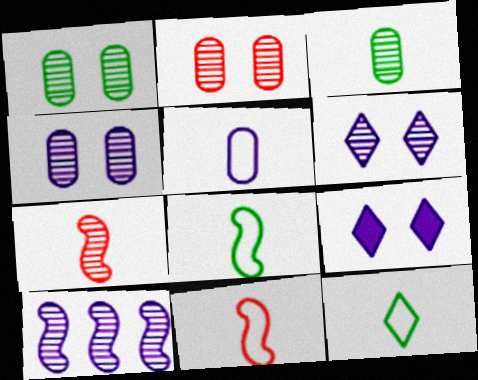[[1, 2, 4], 
[5, 9, 10], 
[5, 11, 12]]